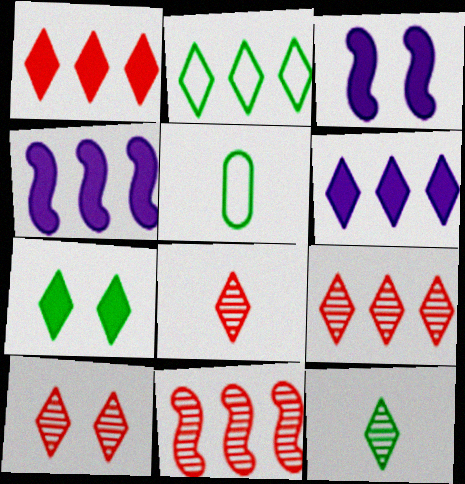[[2, 6, 9], 
[2, 7, 12], 
[3, 5, 9], 
[4, 5, 10], 
[8, 9, 10]]